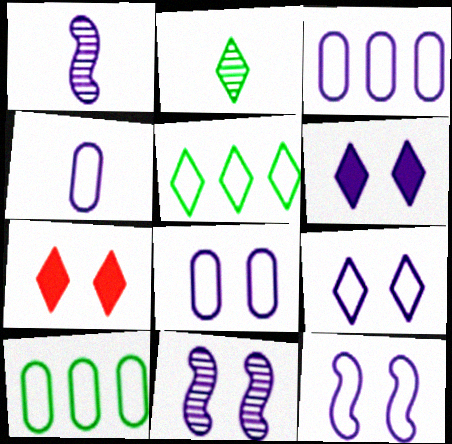[[1, 3, 6], 
[1, 7, 10], 
[3, 4, 8], 
[6, 8, 11], 
[8, 9, 12]]